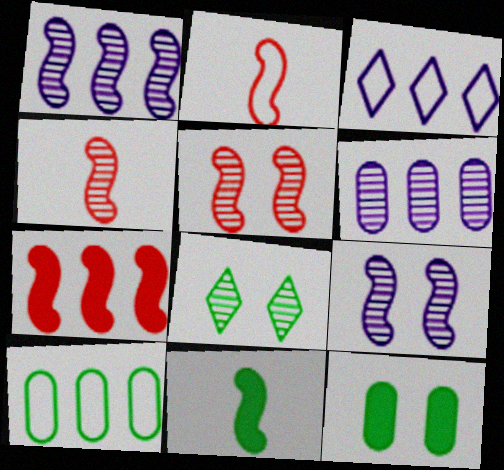[[2, 5, 7], 
[3, 4, 12], 
[4, 6, 8], 
[8, 10, 11]]